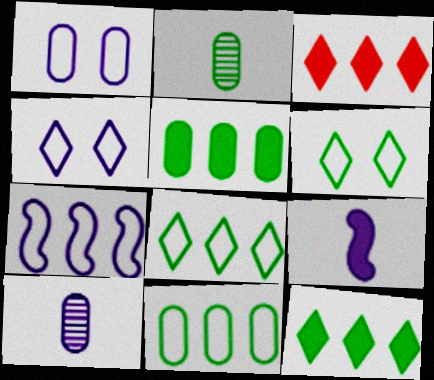[]